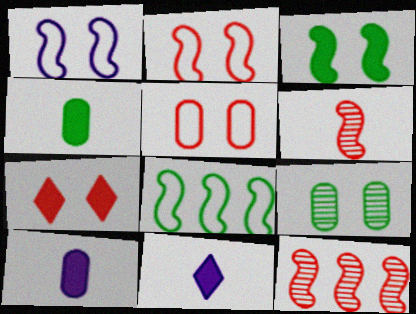[[1, 7, 9]]